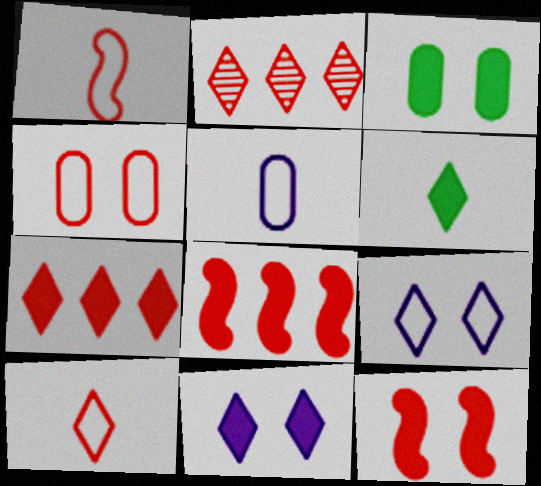[[2, 6, 9], 
[3, 11, 12], 
[6, 7, 11]]